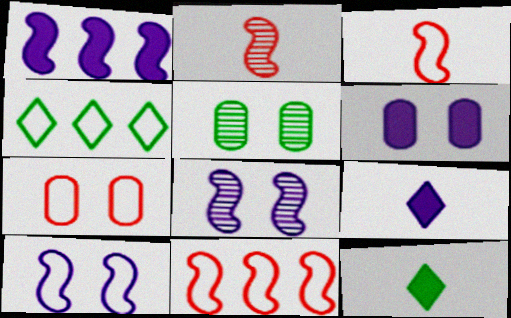[[1, 6, 9], 
[2, 4, 6], 
[5, 6, 7], 
[5, 9, 11]]